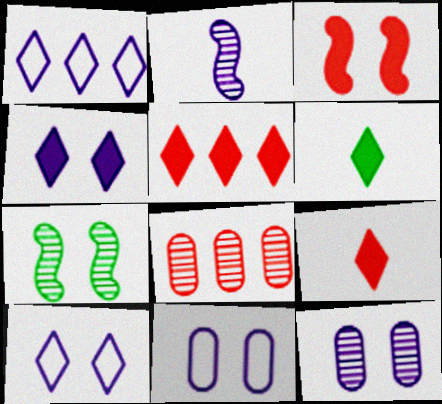[[4, 5, 6]]